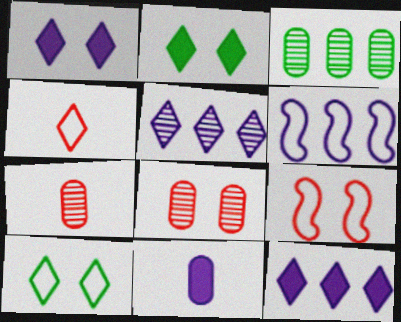[[2, 4, 5], 
[2, 6, 7]]